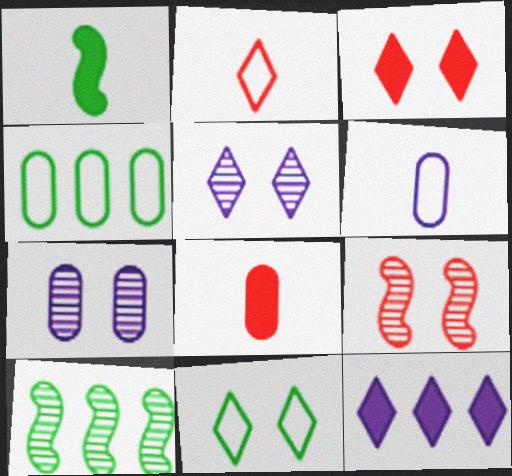[[3, 5, 11], 
[3, 6, 10], 
[4, 7, 8]]